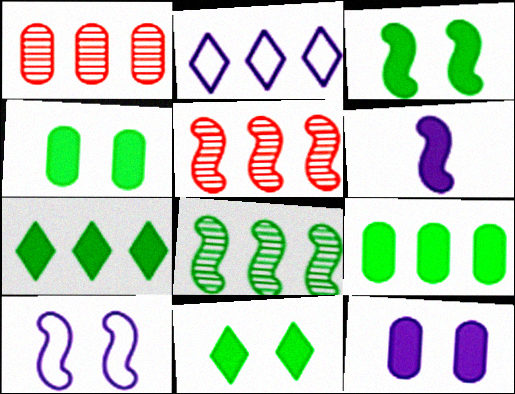[[2, 5, 9], 
[3, 4, 11]]